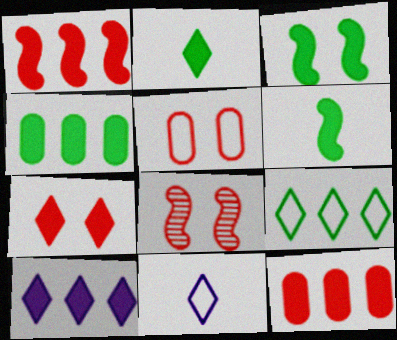[[1, 4, 10], 
[2, 3, 4], 
[2, 7, 10], 
[4, 8, 11], 
[5, 7, 8]]